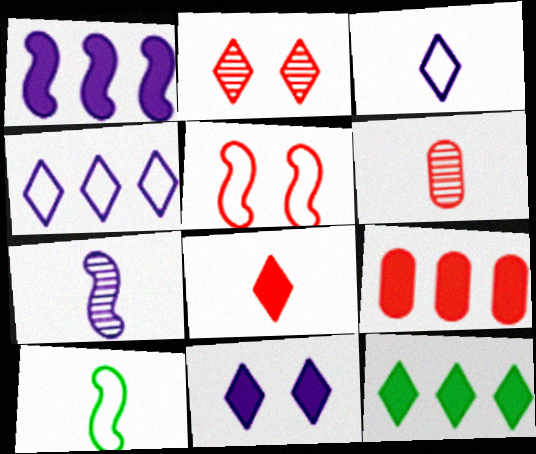[[1, 9, 12], 
[2, 3, 12], 
[8, 11, 12]]